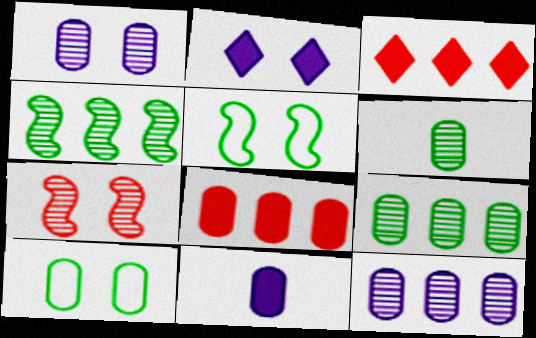[[2, 7, 10]]